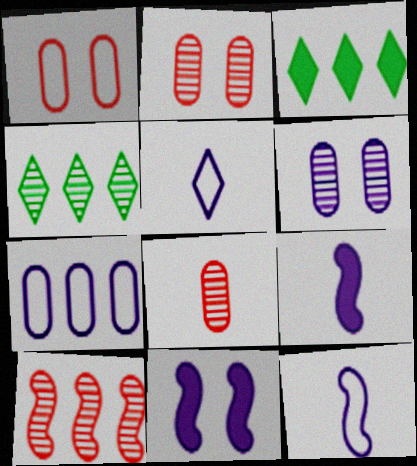[[1, 4, 9], 
[2, 3, 12], 
[3, 7, 10]]